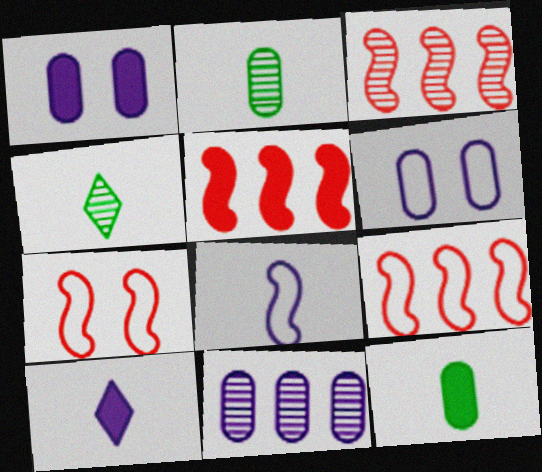[[1, 4, 9], 
[3, 5, 9], 
[4, 5, 6]]